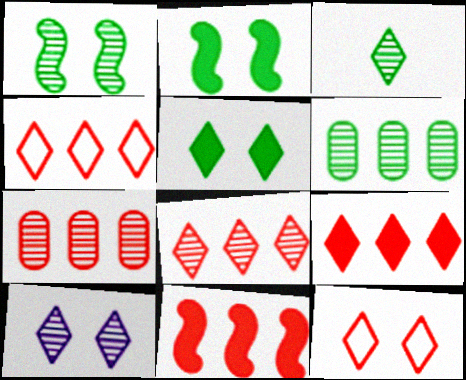[[1, 3, 6], 
[3, 8, 10], 
[4, 7, 11], 
[4, 8, 9], 
[5, 10, 12]]